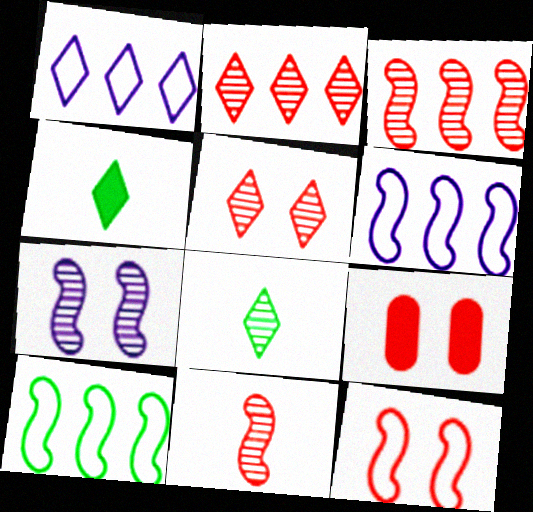[[1, 4, 5], 
[5, 9, 12], 
[6, 8, 9]]